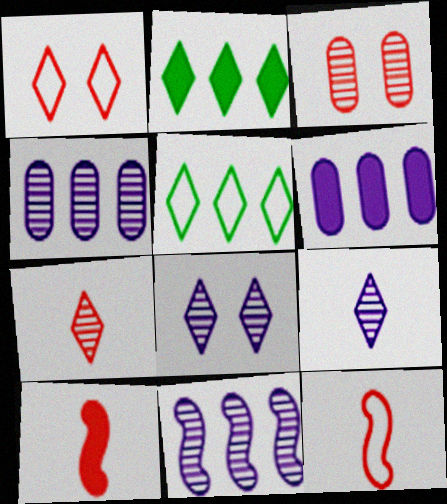[[1, 2, 9]]